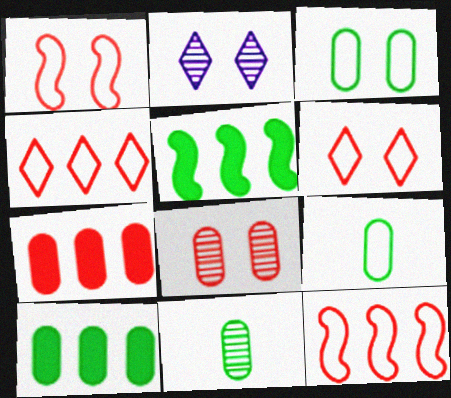[[3, 10, 11]]